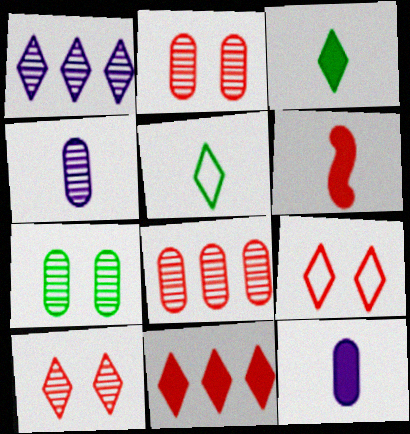[[1, 3, 9], 
[3, 6, 12], 
[4, 5, 6], 
[4, 7, 8], 
[6, 8, 9]]